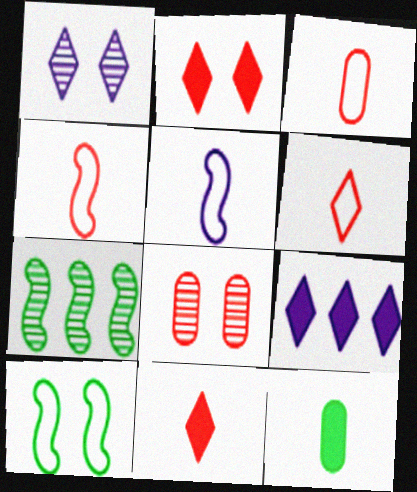[[3, 4, 6]]